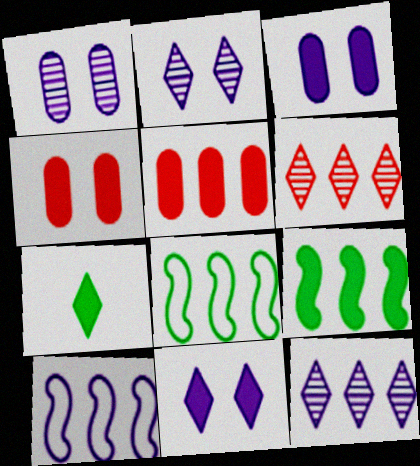[[5, 8, 12]]